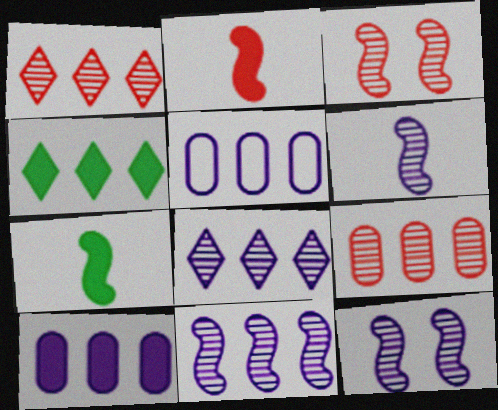[[6, 11, 12]]